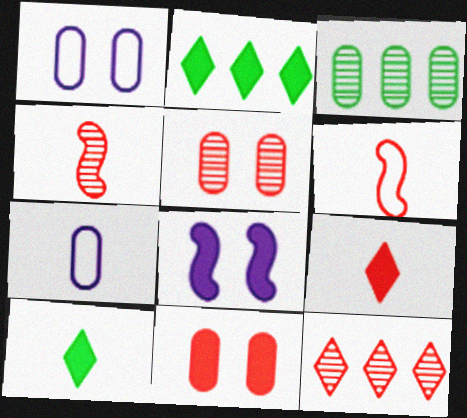[[1, 2, 4], 
[3, 7, 11], 
[4, 5, 12], 
[4, 7, 10], 
[6, 11, 12]]